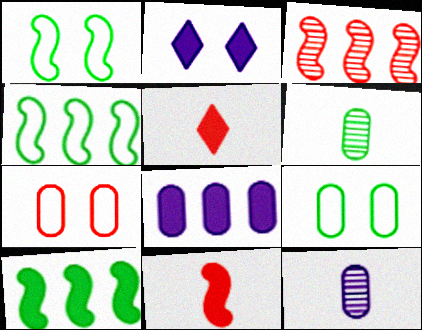[[3, 5, 7], 
[6, 7, 8]]